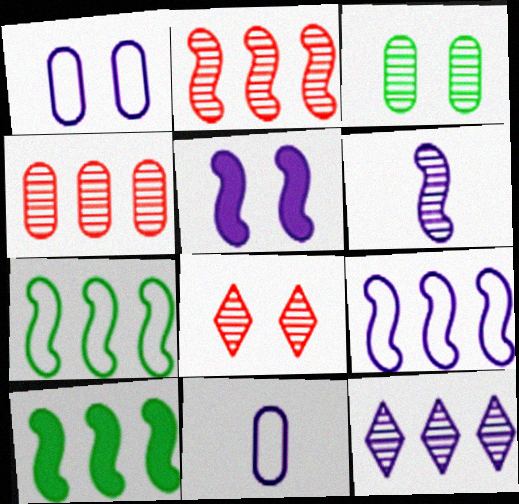[[2, 9, 10], 
[5, 6, 9], 
[5, 11, 12], 
[8, 10, 11]]